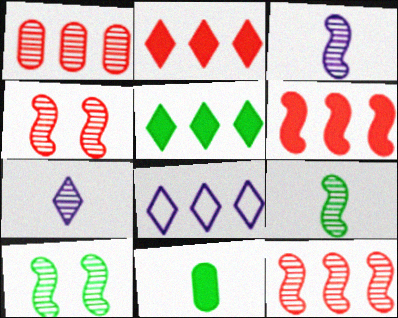[[1, 7, 10], 
[3, 10, 12], 
[4, 8, 11]]